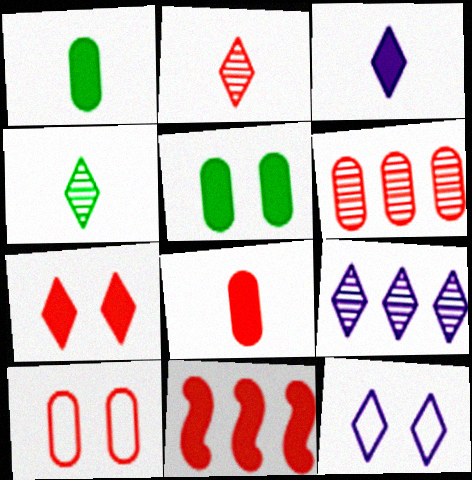[[2, 10, 11], 
[3, 5, 11], 
[3, 9, 12], 
[6, 8, 10], 
[7, 8, 11]]